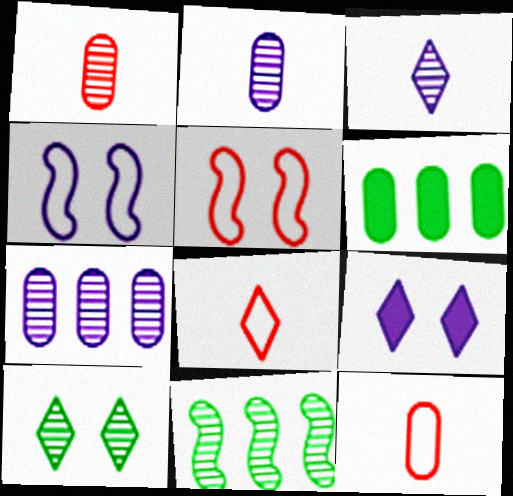[[3, 5, 6], 
[9, 11, 12]]